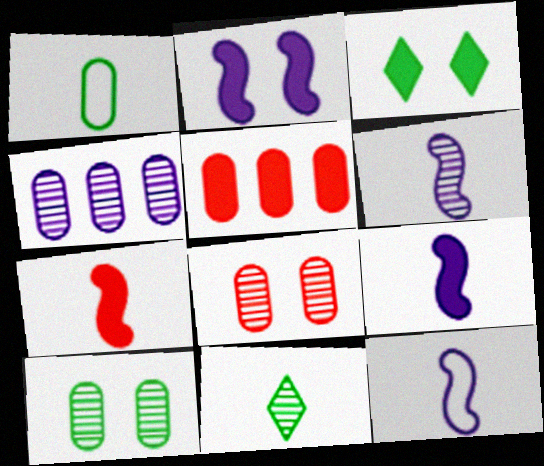[[3, 5, 9], 
[6, 9, 12]]